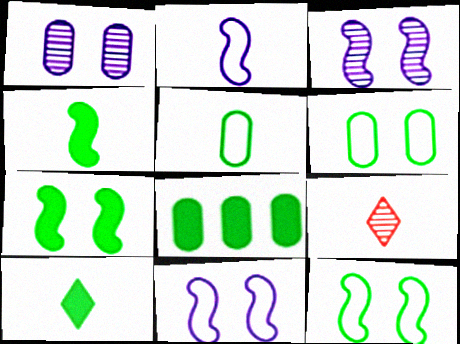[[7, 8, 10], 
[8, 9, 11]]